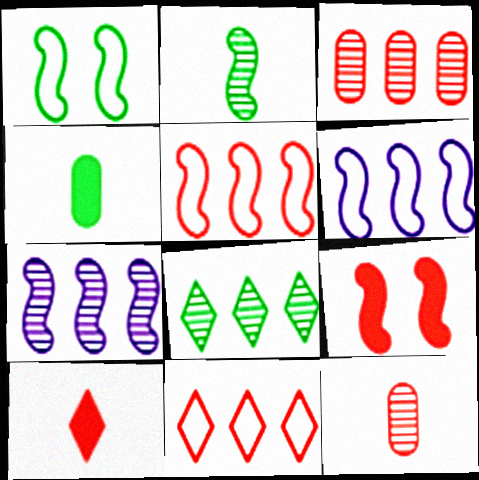[[1, 4, 8], 
[2, 6, 9], 
[3, 7, 8], 
[9, 11, 12]]